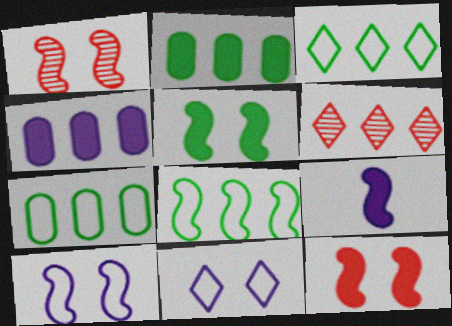[[1, 5, 10], 
[1, 8, 9], 
[3, 7, 8], 
[4, 6, 8]]